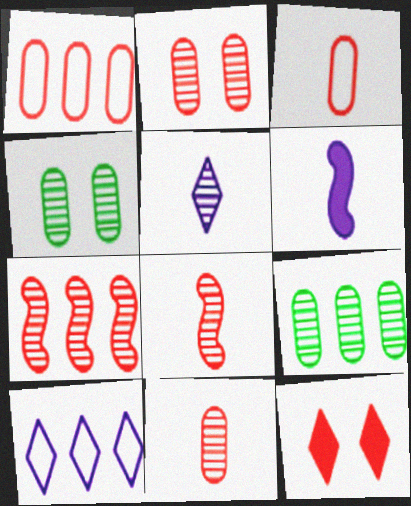[[1, 8, 12], 
[3, 7, 12], 
[4, 5, 7]]